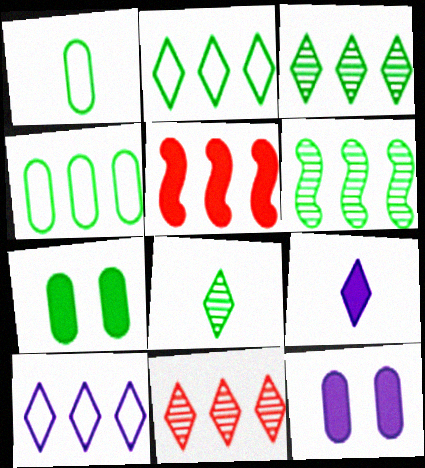[[5, 7, 9]]